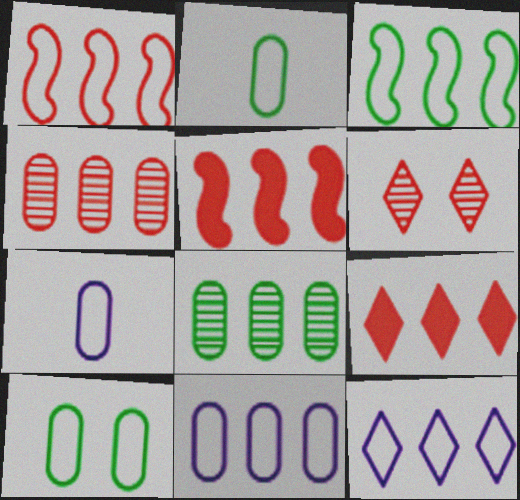[[1, 4, 9], 
[5, 8, 12]]